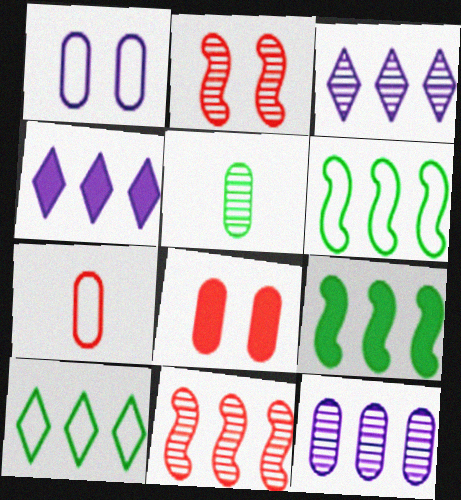[[2, 3, 5]]